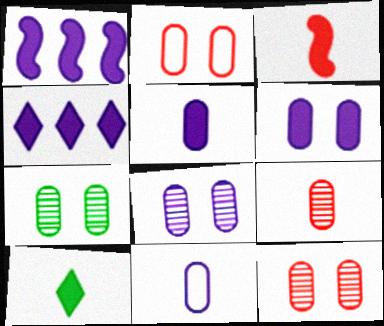[[2, 6, 7], 
[3, 5, 10], 
[7, 8, 12]]